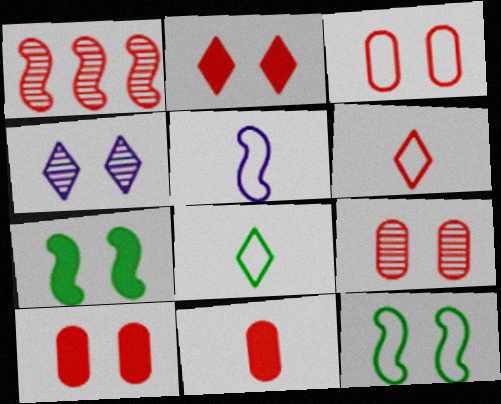[[1, 5, 7], 
[1, 6, 10], 
[3, 4, 7], 
[3, 9, 10], 
[4, 10, 12]]